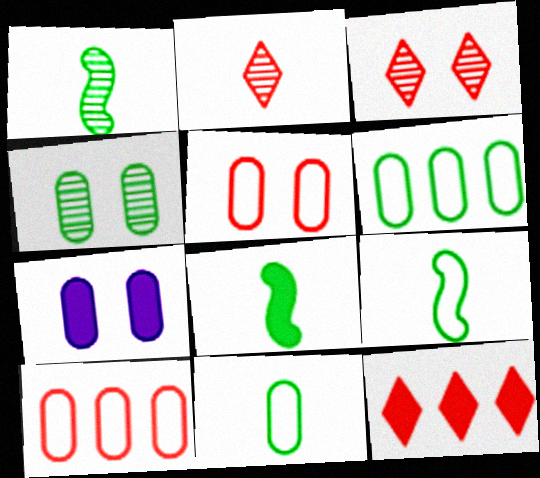[[1, 8, 9], 
[4, 5, 7], 
[7, 8, 12]]